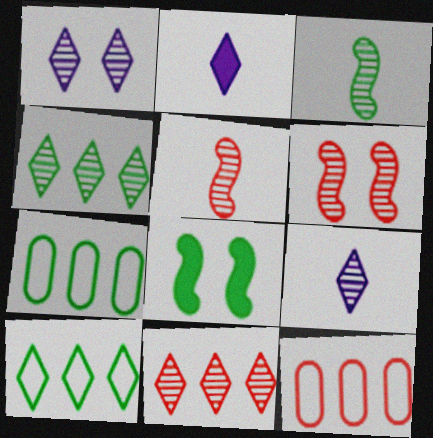[[2, 6, 7], 
[8, 9, 12]]